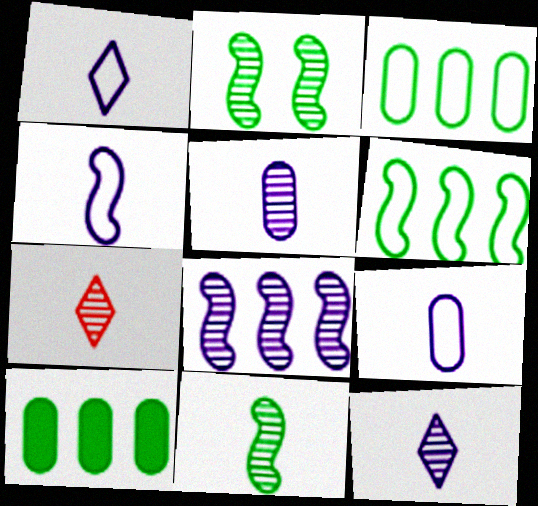[[1, 4, 9], 
[5, 7, 11]]